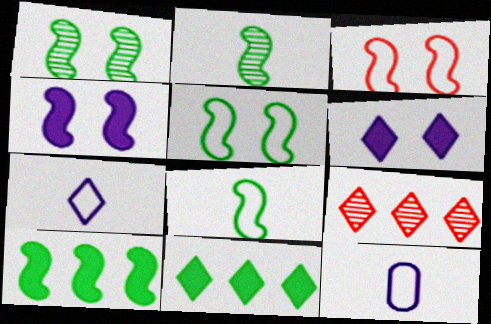[[1, 3, 4], 
[1, 8, 10], 
[2, 5, 10]]